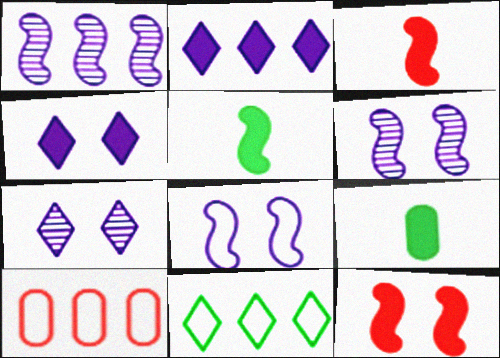[[2, 9, 12], 
[5, 7, 10]]